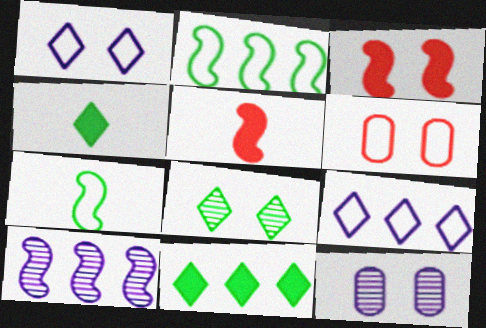[[3, 7, 10], 
[4, 6, 10], 
[6, 7, 9]]